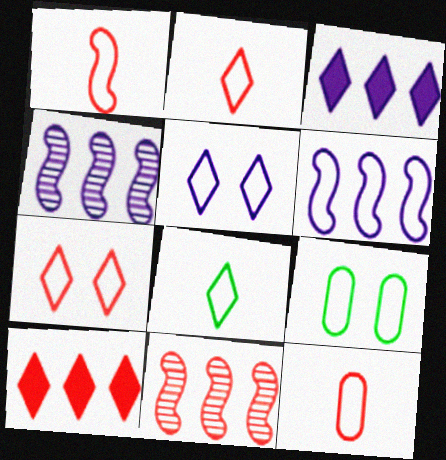[[1, 2, 12], 
[2, 6, 9]]